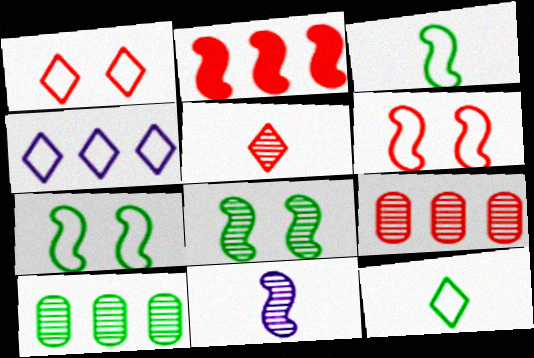[[1, 4, 12], 
[2, 4, 10], 
[2, 7, 11]]